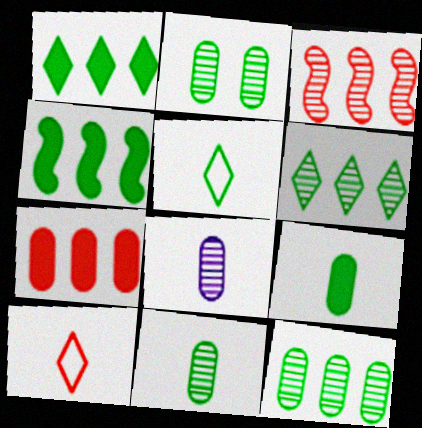[[2, 4, 5], 
[2, 11, 12]]